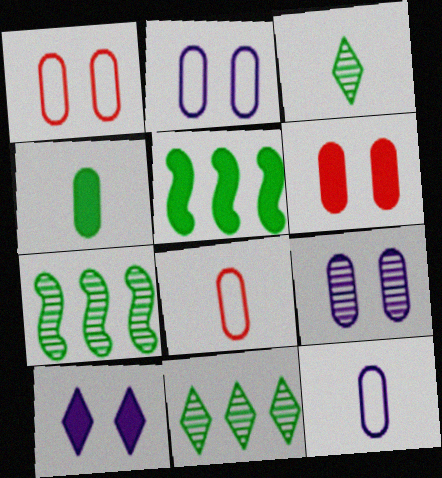[[7, 8, 10]]